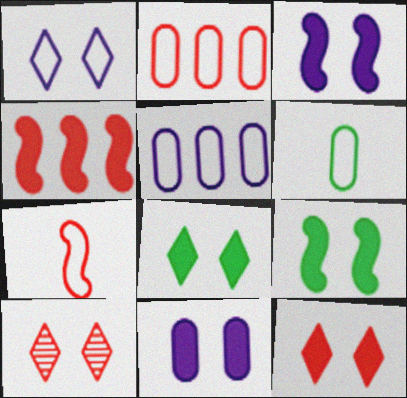[[1, 8, 10], 
[9, 11, 12]]